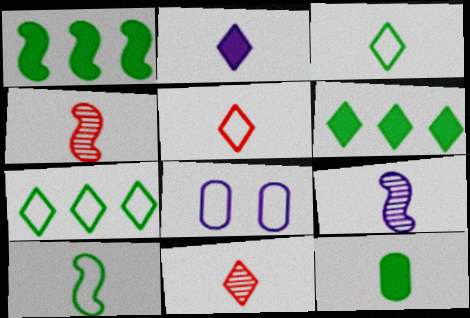[[1, 8, 11], 
[2, 3, 11], 
[4, 6, 8], 
[5, 9, 12]]